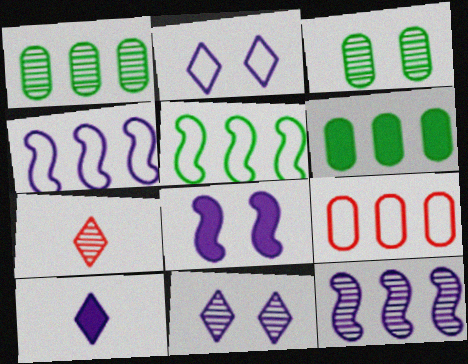[[3, 7, 12]]